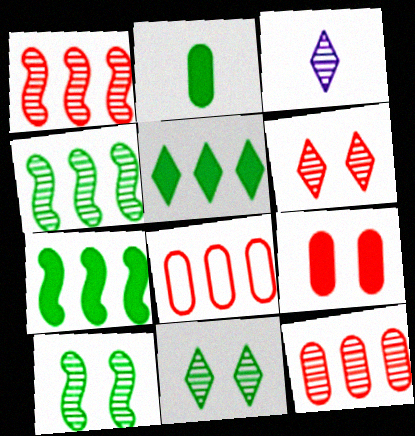[[3, 10, 12]]